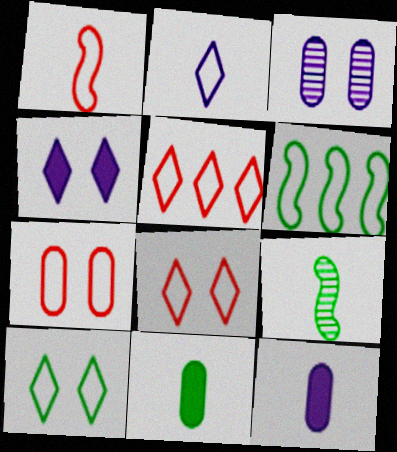[[1, 5, 7], 
[2, 5, 10], 
[2, 6, 7]]